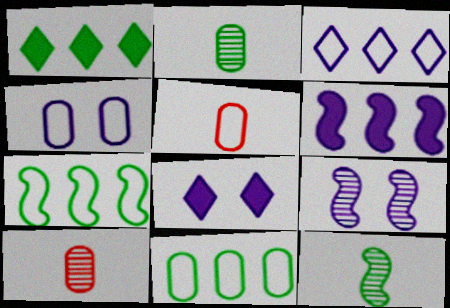[[1, 5, 9], 
[4, 5, 11], 
[4, 8, 9], 
[7, 8, 10]]